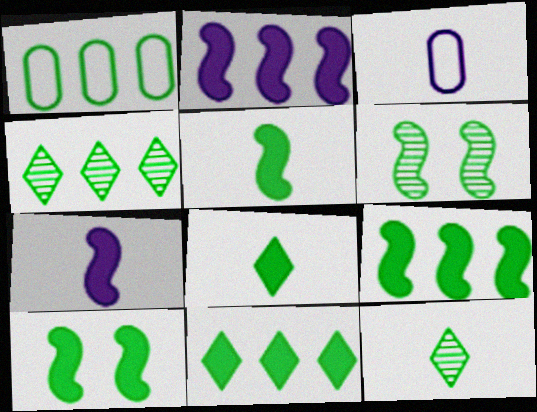[[1, 4, 9], 
[1, 6, 8], 
[1, 10, 12], 
[5, 9, 10]]